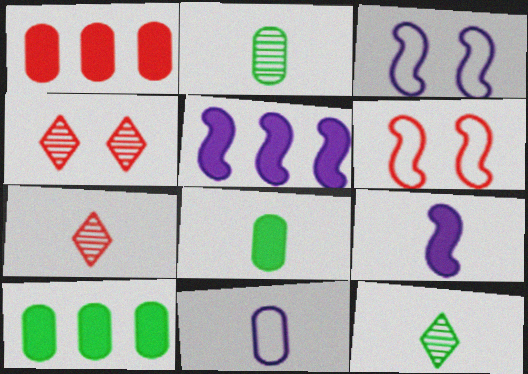[[1, 3, 12], 
[1, 6, 7], 
[3, 7, 10]]